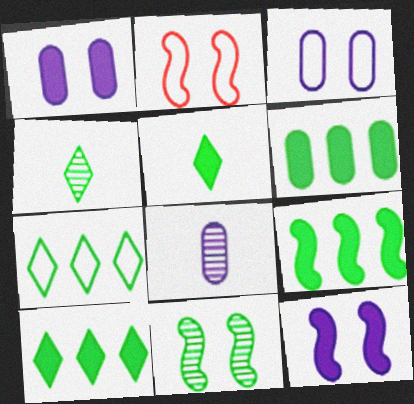[[2, 8, 10], 
[2, 11, 12], 
[6, 9, 10]]